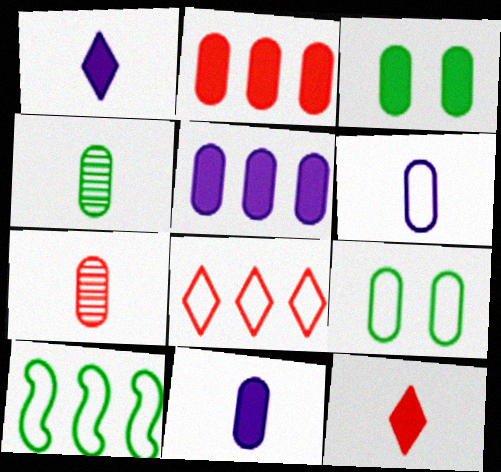[[2, 3, 11], 
[5, 7, 9]]